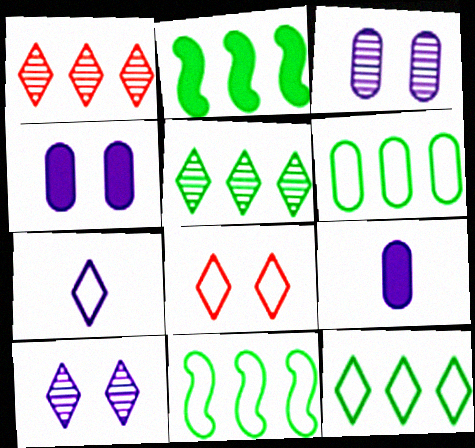[[2, 5, 6], 
[6, 11, 12], 
[7, 8, 12]]